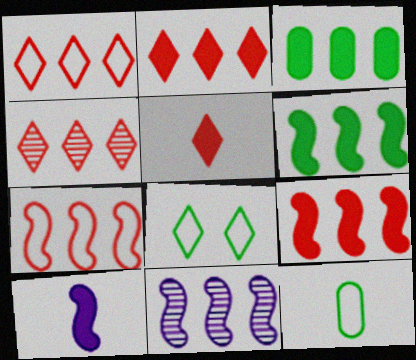[[1, 2, 4], 
[1, 3, 11], 
[6, 7, 11]]